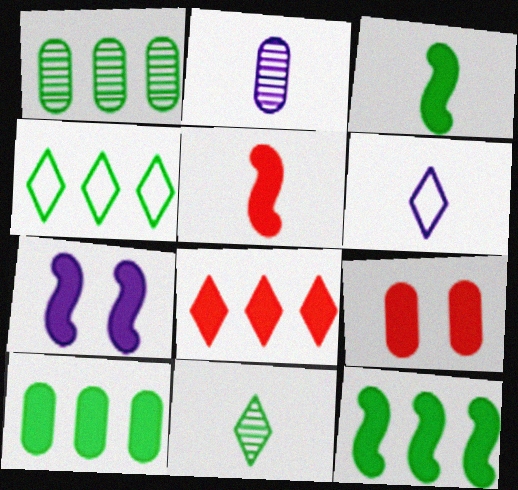[[1, 4, 12], 
[5, 7, 12], 
[5, 8, 9]]